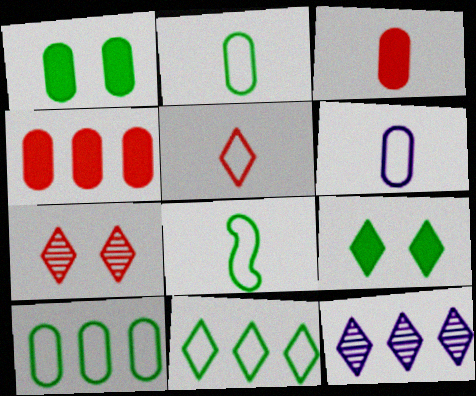[[5, 6, 8], 
[5, 9, 12]]